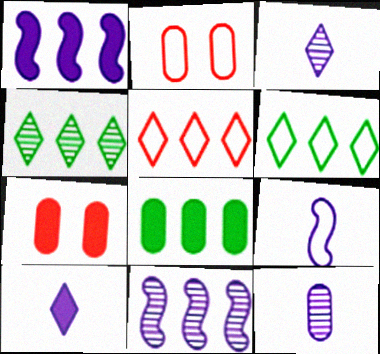[[2, 6, 9], 
[2, 8, 12], 
[4, 7, 9], 
[5, 8, 11], 
[9, 10, 12]]